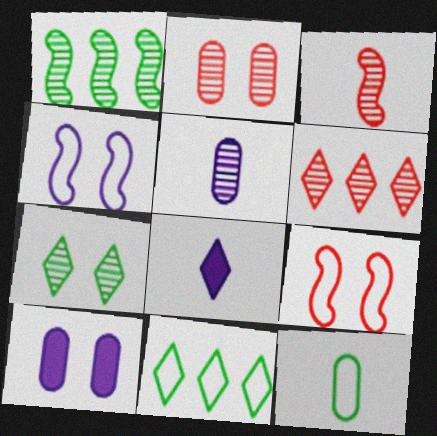[[2, 3, 6], 
[3, 8, 12], 
[3, 10, 11], 
[7, 9, 10]]